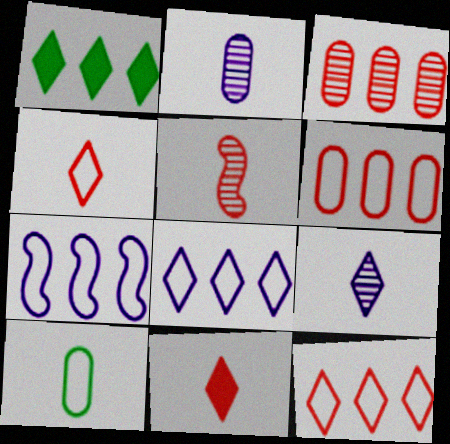[[1, 3, 7]]